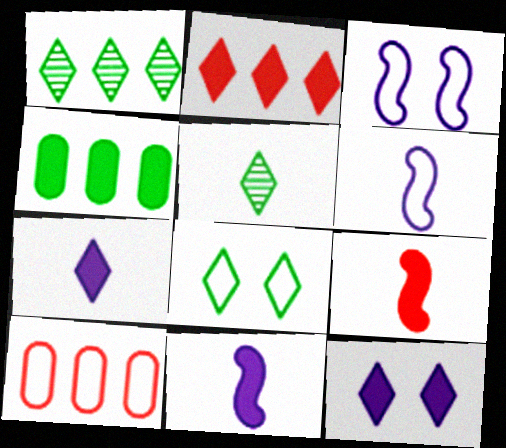[[4, 9, 12], 
[6, 8, 10]]